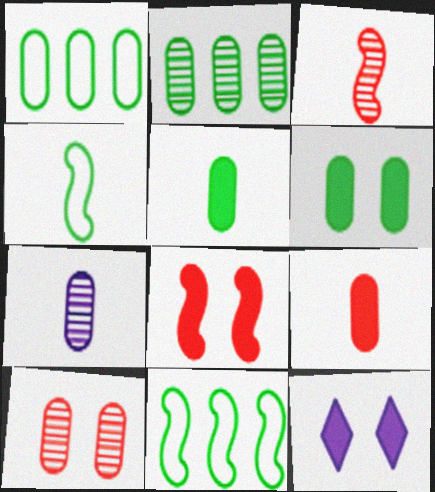[[1, 3, 12], 
[2, 7, 10], 
[6, 8, 12]]